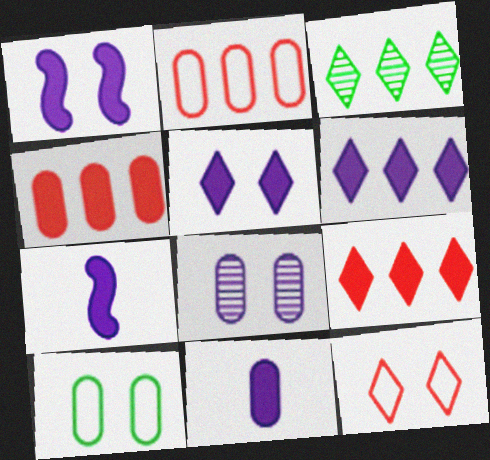[[1, 6, 11]]